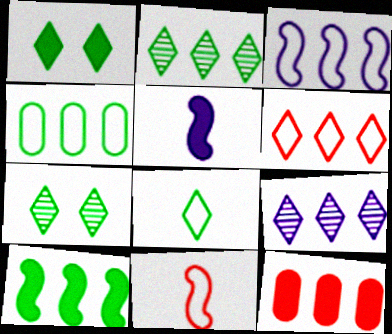[[1, 2, 8], 
[1, 5, 12], 
[2, 3, 12], 
[2, 4, 10], 
[3, 4, 6]]